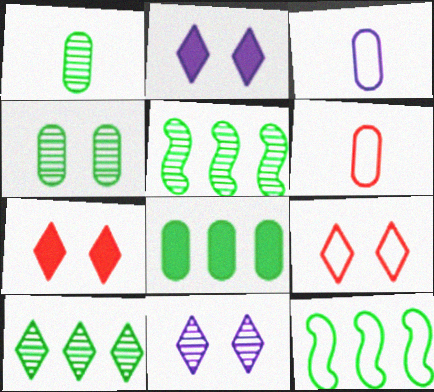[[2, 5, 6], 
[3, 5, 7], 
[3, 9, 12], 
[8, 10, 12]]